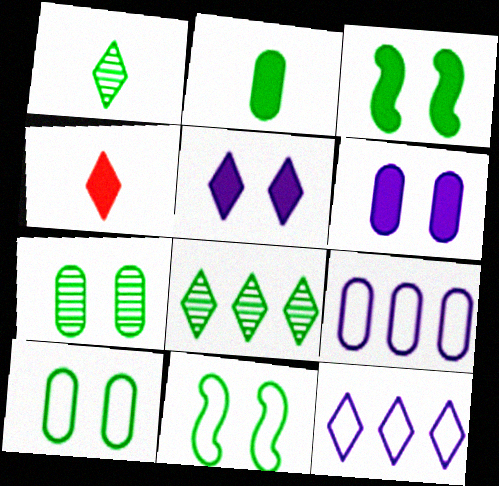[[2, 8, 11]]